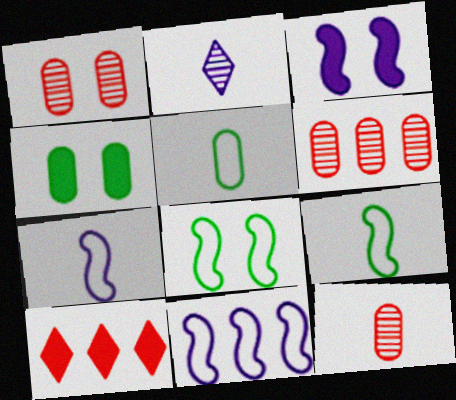[[1, 6, 12]]